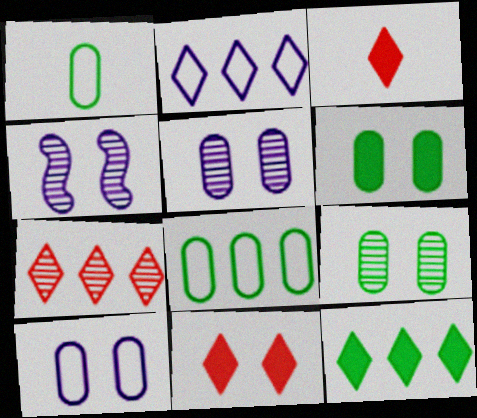[[2, 7, 12], 
[3, 4, 8]]